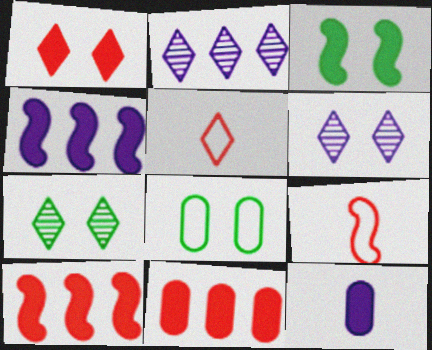[[3, 7, 8]]